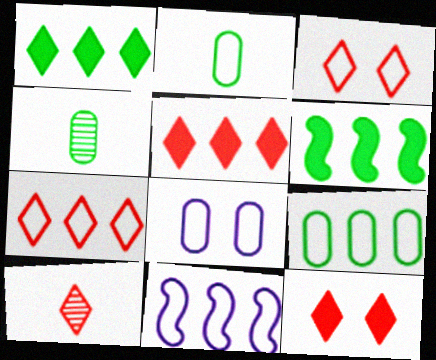[[2, 3, 11], 
[3, 5, 10], 
[4, 11, 12], 
[6, 8, 10], 
[7, 9, 11], 
[7, 10, 12]]